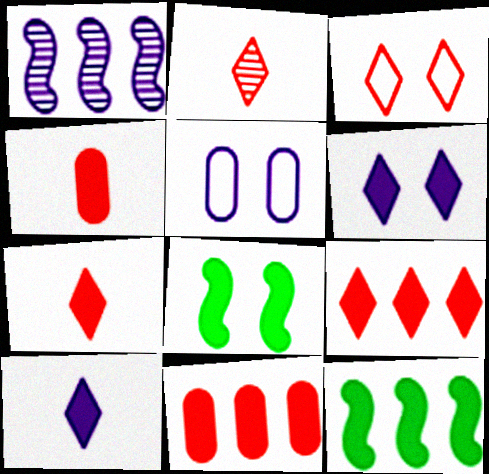[[1, 5, 10], 
[2, 3, 9], 
[2, 5, 12], 
[4, 6, 12], 
[8, 10, 11]]